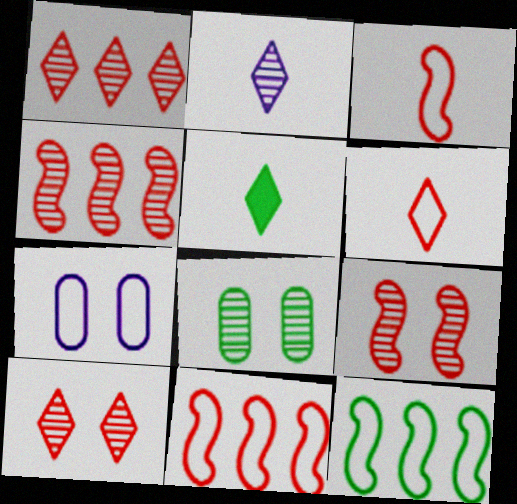[[2, 4, 8], 
[2, 5, 6], 
[4, 5, 7], 
[5, 8, 12], 
[6, 7, 12]]